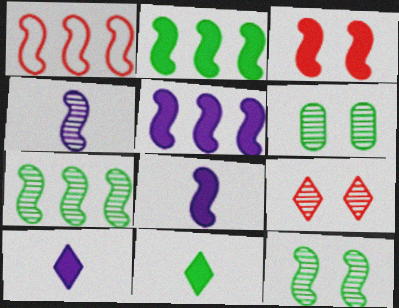[[1, 5, 7], 
[1, 6, 10], 
[1, 8, 12], 
[2, 3, 8]]